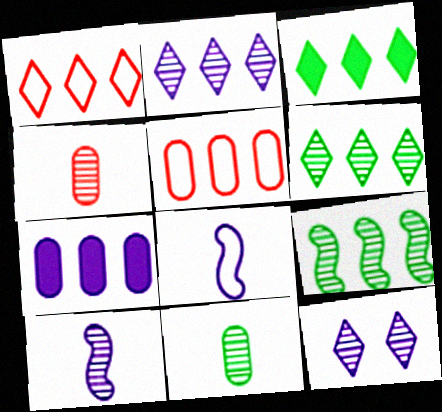[[1, 2, 3], 
[1, 7, 9], 
[4, 9, 12], 
[7, 8, 12]]